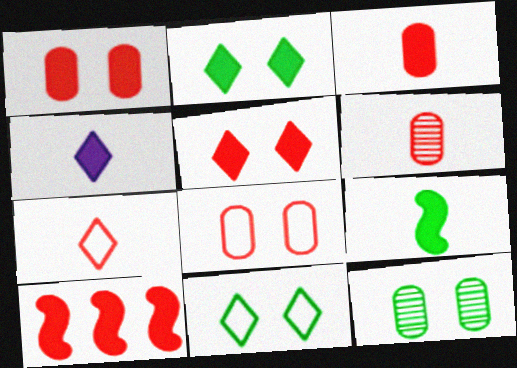[[3, 4, 9], 
[3, 5, 10]]